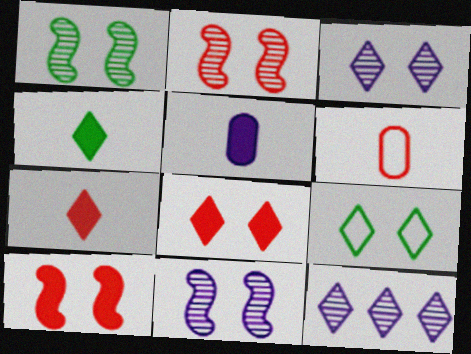[[1, 2, 11], 
[3, 8, 9], 
[7, 9, 12]]